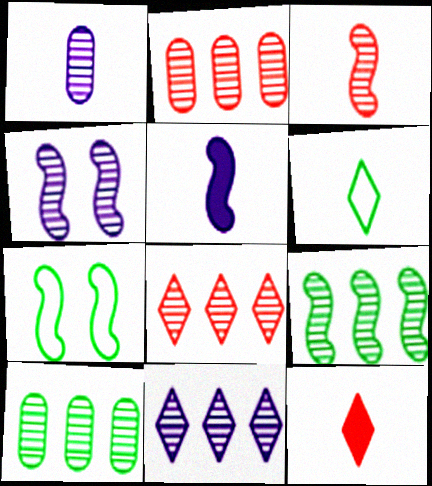[[1, 4, 11], 
[2, 9, 11], 
[3, 4, 9]]